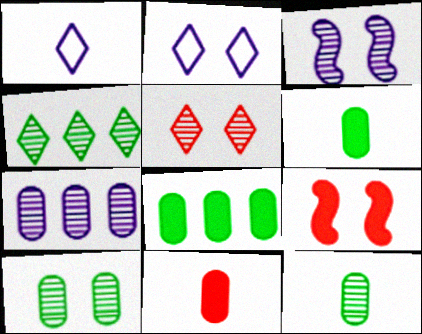[[2, 9, 10], 
[3, 5, 10]]